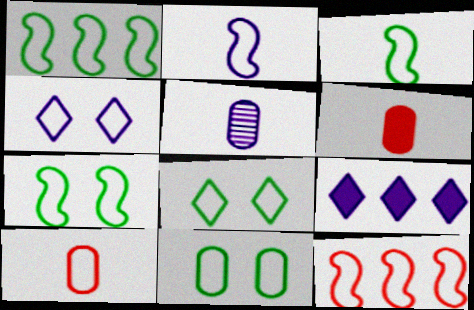[[1, 3, 7], 
[1, 4, 10], 
[2, 7, 12], 
[7, 8, 11]]